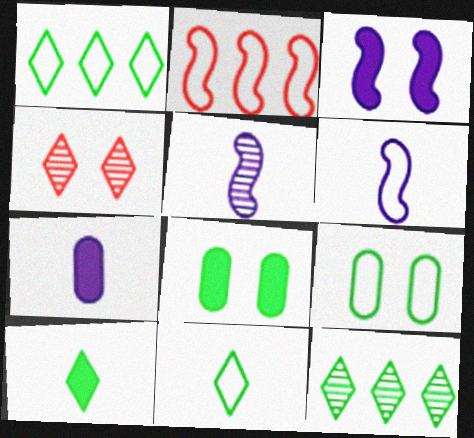[[3, 4, 9]]